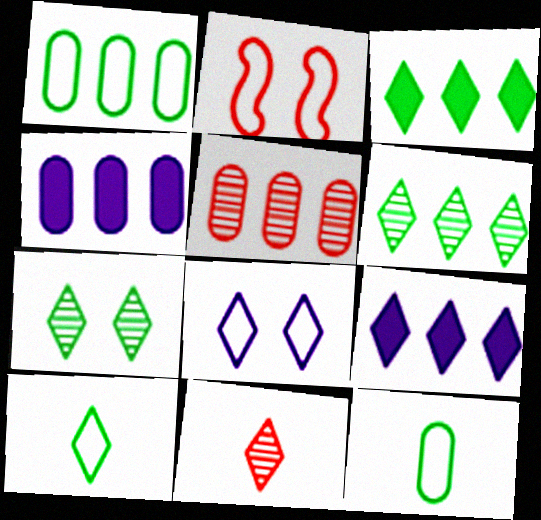[[1, 4, 5], 
[3, 7, 10], 
[3, 8, 11]]